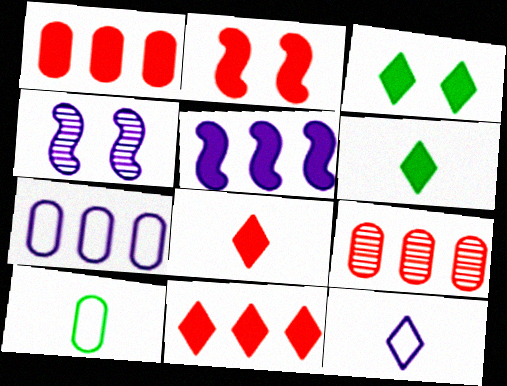[[1, 2, 8], 
[4, 10, 11]]